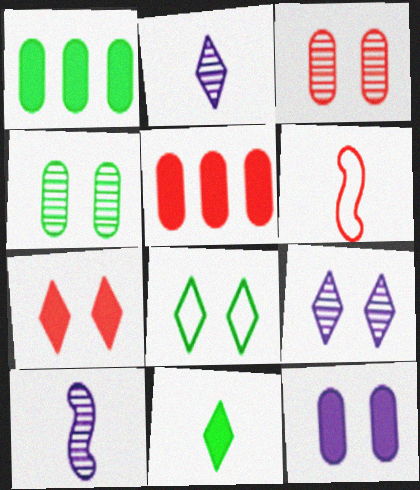[[1, 6, 9], 
[5, 8, 10], 
[7, 8, 9]]